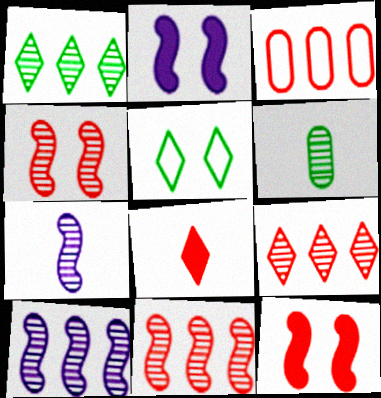[[3, 4, 8]]